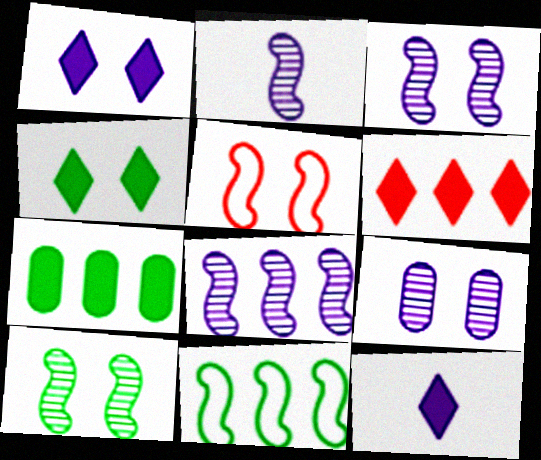[[2, 3, 8], 
[4, 5, 9], 
[4, 6, 12]]